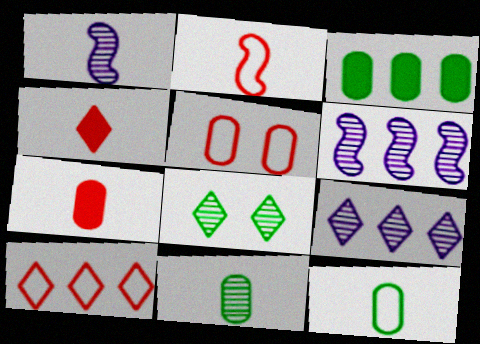[[1, 4, 12], 
[2, 5, 10], 
[3, 6, 10]]